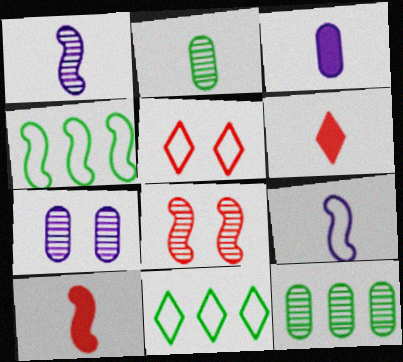[[2, 6, 9], 
[3, 8, 11], 
[4, 6, 7], 
[7, 10, 11]]